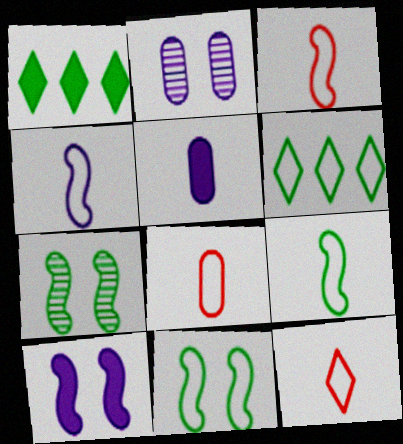[[1, 2, 3], 
[3, 4, 9], 
[3, 8, 12]]